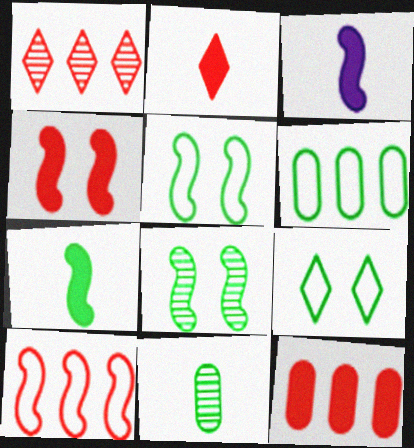[[1, 10, 12], 
[2, 4, 12], 
[3, 8, 10]]